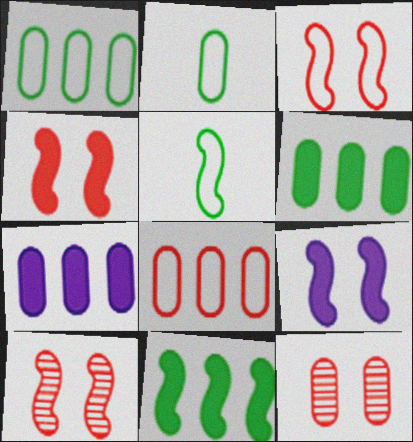[[2, 7, 12], 
[3, 4, 10]]